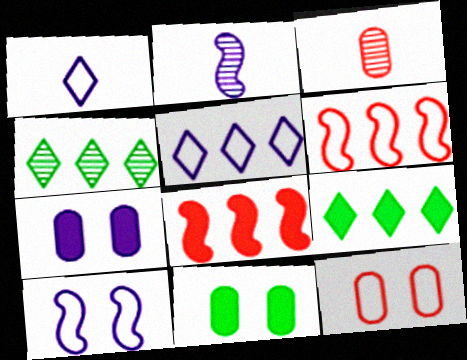[[2, 5, 7], 
[2, 9, 12], 
[3, 9, 10]]